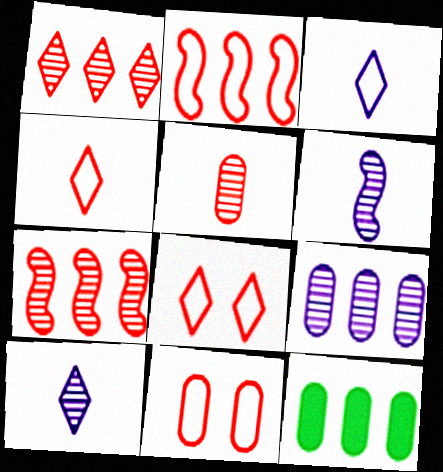[[2, 4, 11], 
[6, 8, 12]]